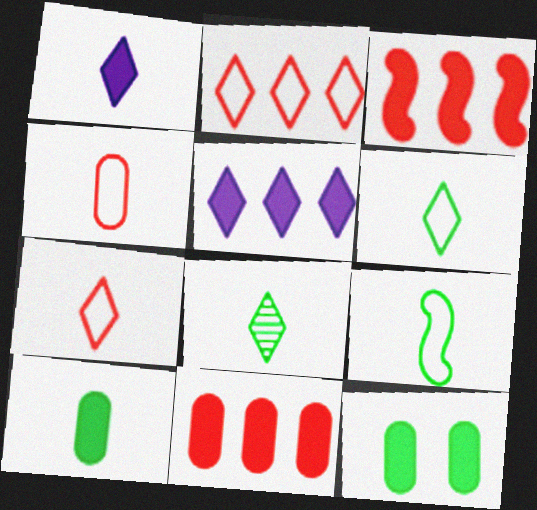[[1, 3, 12], 
[1, 7, 8], 
[8, 9, 10]]